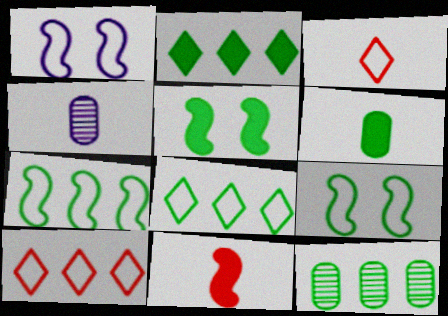[[2, 5, 6], 
[2, 7, 12], 
[4, 5, 10]]